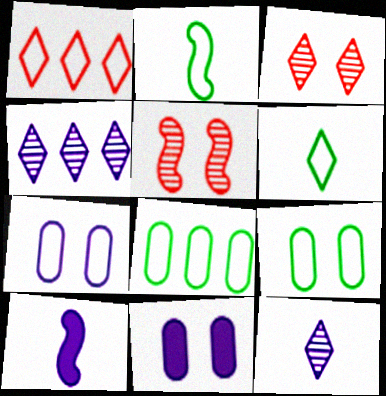[[1, 2, 7], 
[3, 8, 10], 
[4, 7, 10]]